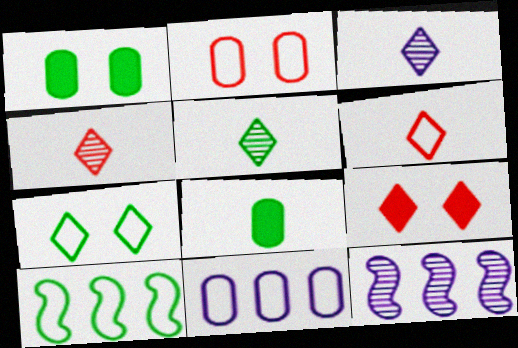[[1, 5, 10], 
[1, 6, 12], 
[3, 4, 5]]